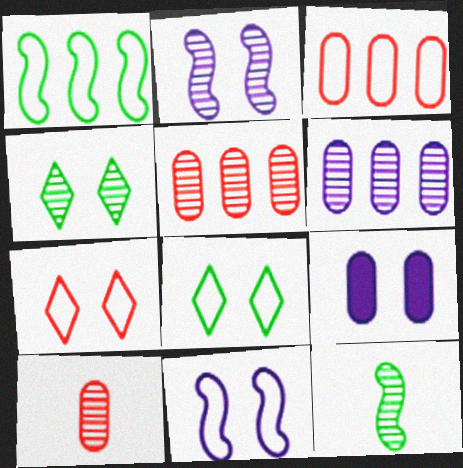[]